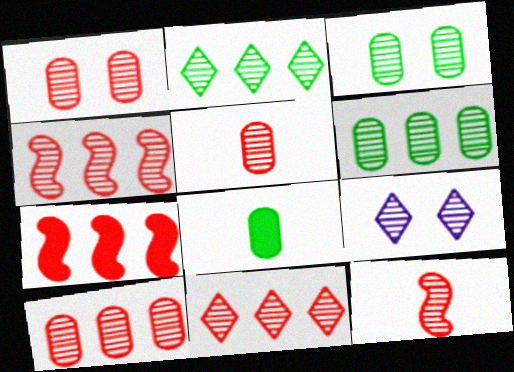[[1, 5, 10], 
[1, 11, 12], 
[4, 10, 11], 
[6, 9, 12]]